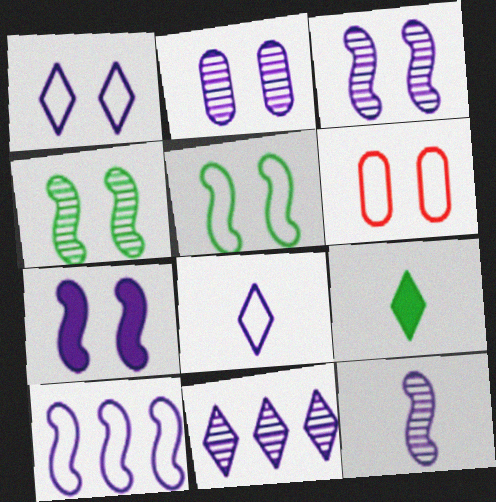[[1, 2, 7], 
[1, 5, 6], 
[2, 11, 12], 
[7, 10, 12]]